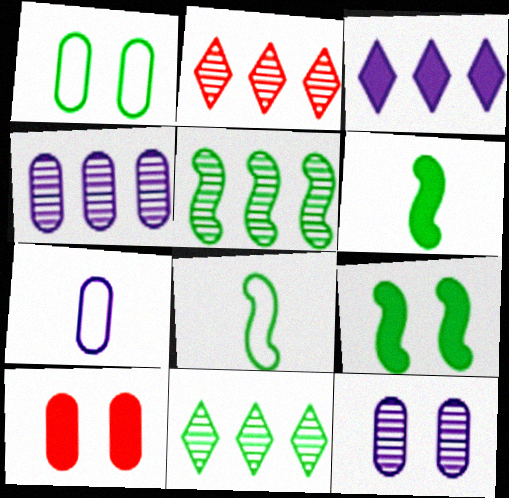[[1, 6, 11], 
[1, 10, 12], 
[2, 4, 5], 
[2, 7, 9], 
[3, 6, 10], 
[5, 8, 9]]